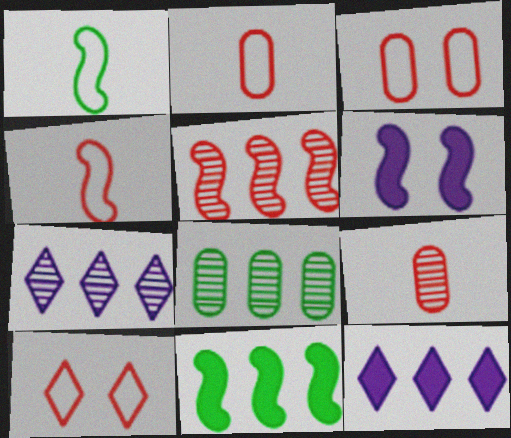[[1, 5, 6], 
[5, 7, 8]]